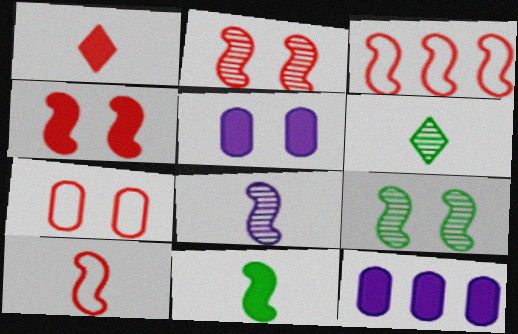[[3, 5, 6], 
[8, 10, 11]]